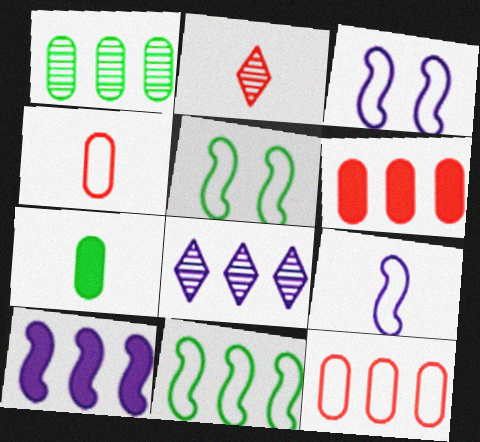[[2, 7, 9], 
[6, 8, 11]]